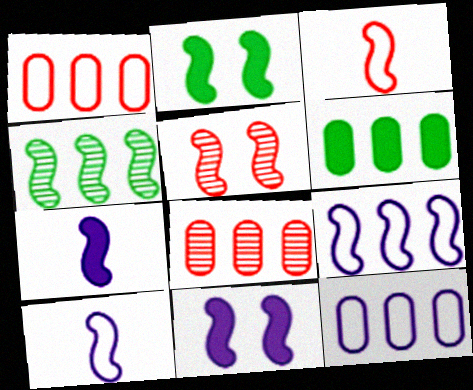[[3, 4, 11], 
[6, 8, 12]]